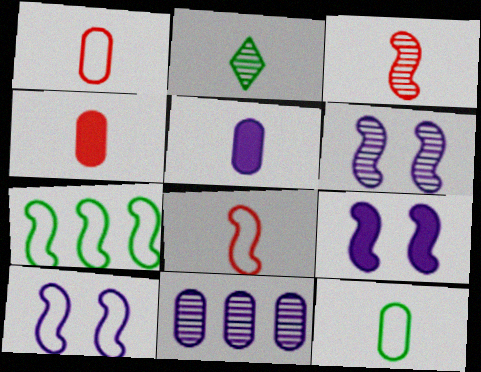[[2, 5, 8], 
[3, 7, 9], 
[6, 9, 10], 
[7, 8, 10]]